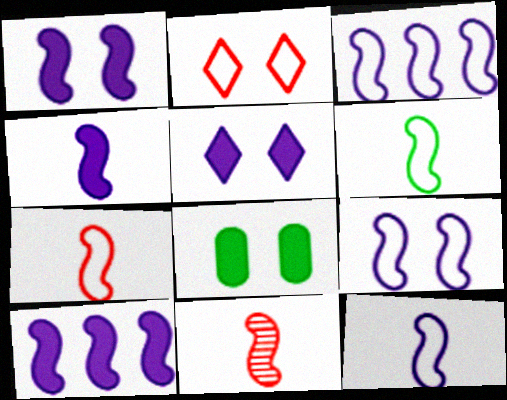[[1, 4, 10], 
[3, 9, 12], 
[4, 6, 11], 
[6, 7, 12]]